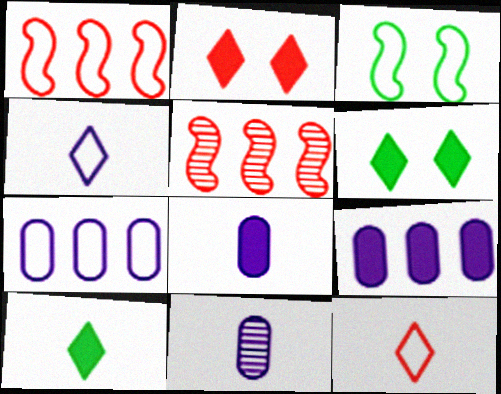[[1, 6, 11], 
[3, 7, 12]]